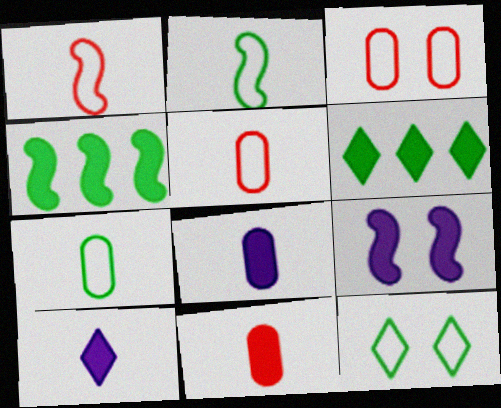[[6, 9, 11]]